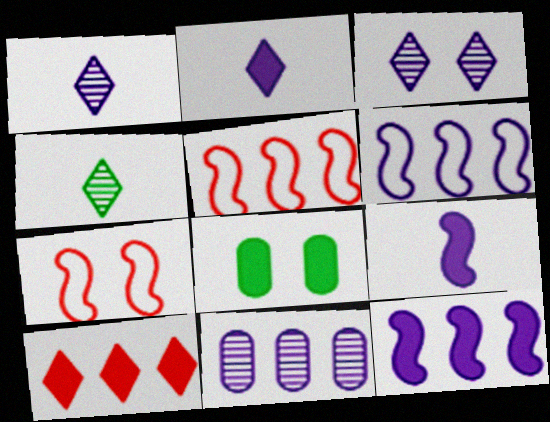[[1, 5, 8], 
[3, 7, 8], 
[8, 9, 10]]